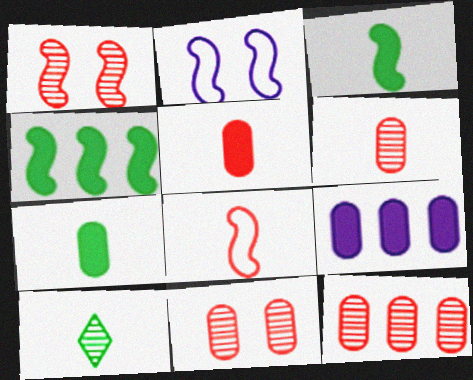[[6, 11, 12]]